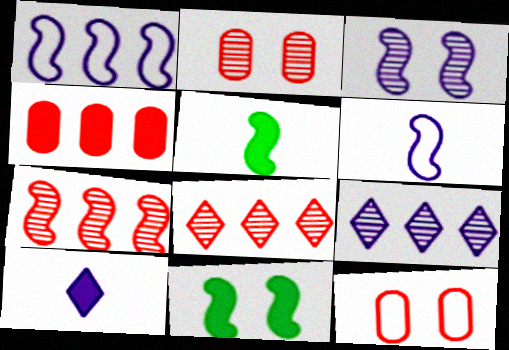[[4, 10, 11], 
[5, 9, 12], 
[6, 7, 11]]